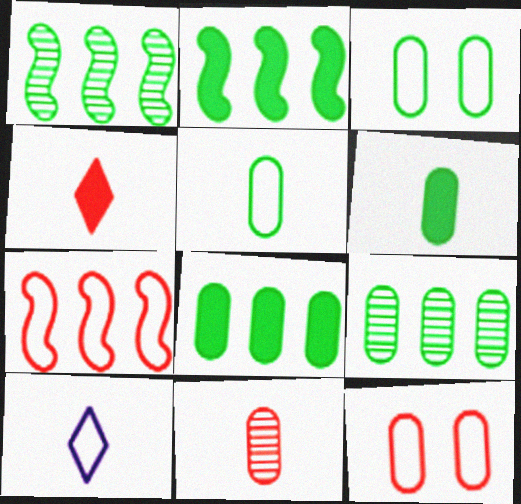[[3, 6, 9], 
[3, 7, 10]]